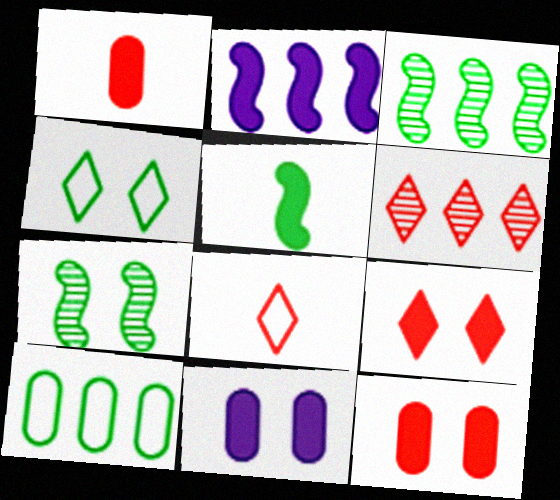[[2, 6, 10], 
[3, 8, 11], 
[6, 8, 9]]